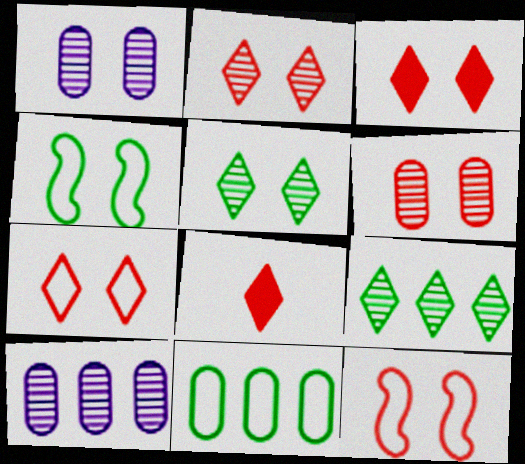[[1, 3, 4], 
[2, 3, 7], 
[3, 6, 12], 
[4, 8, 10]]